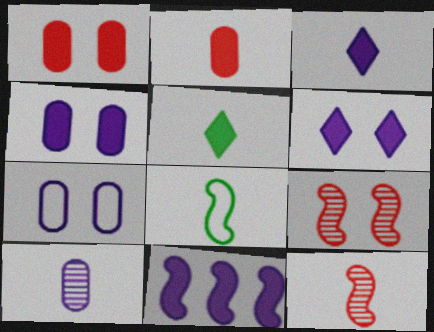[[1, 5, 11], 
[3, 4, 11], 
[8, 9, 11]]